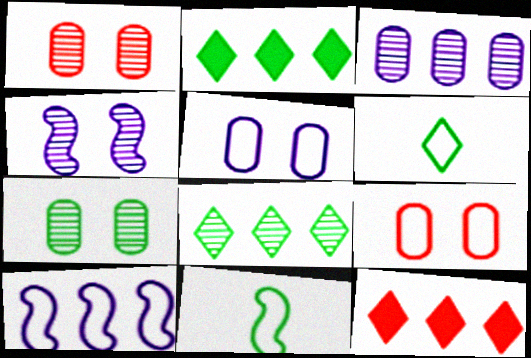[[2, 7, 11], 
[6, 9, 10]]